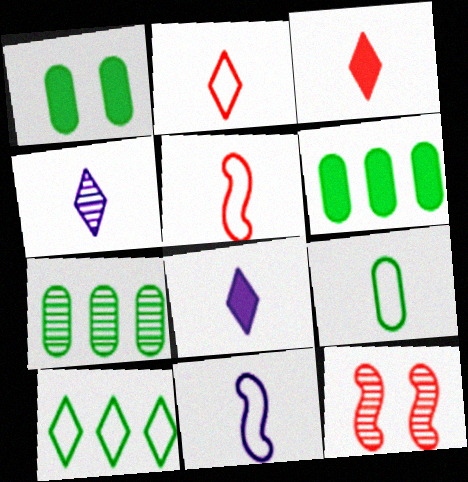[[1, 7, 9], 
[2, 9, 11], 
[4, 7, 12]]